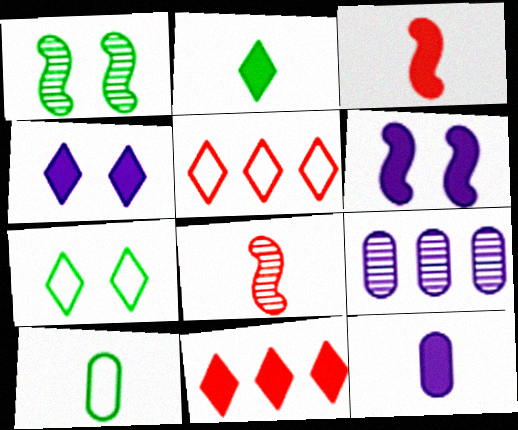[[1, 5, 12], 
[2, 3, 12], 
[2, 4, 11], 
[3, 7, 9]]